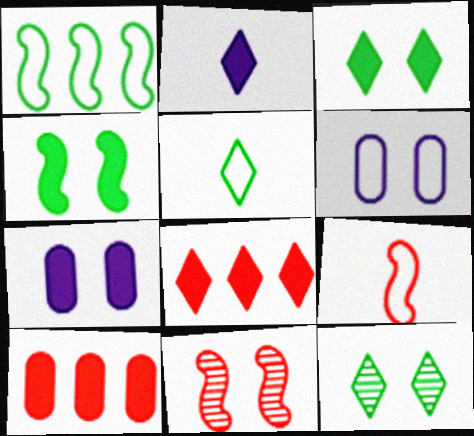[[2, 3, 8], 
[2, 4, 10], 
[3, 6, 11]]